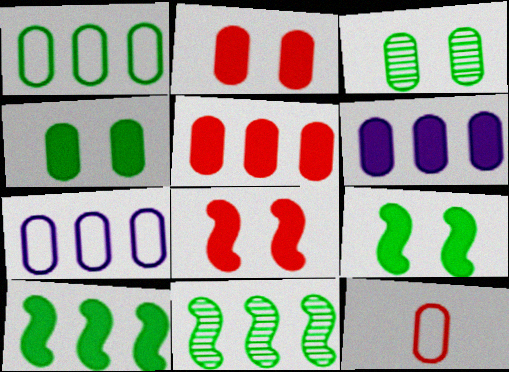[[3, 6, 12]]